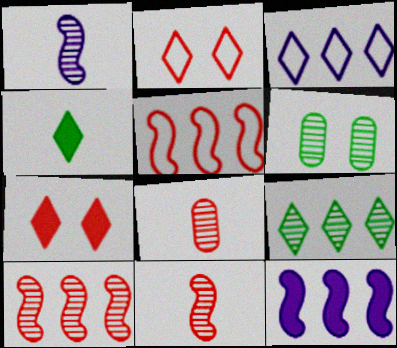[[5, 7, 8]]